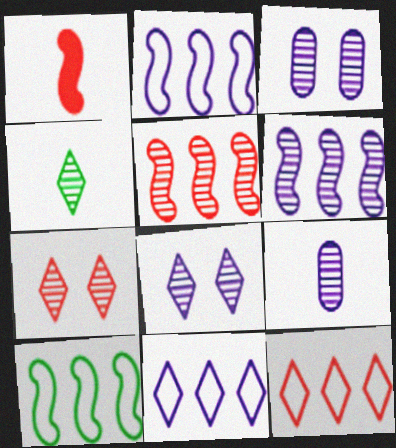[[3, 4, 5], 
[6, 8, 9]]